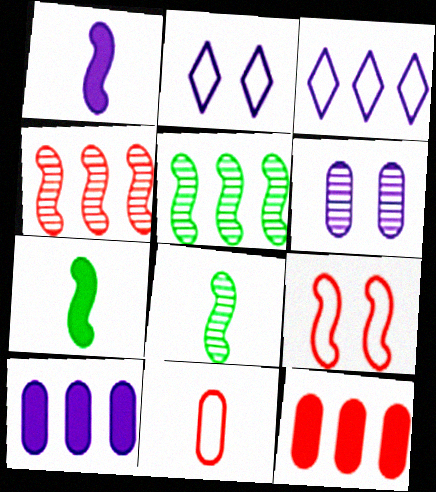[[1, 3, 6], 
[1, 5, 9], 
[2, 8, 12], 
[3, 5, 12]]